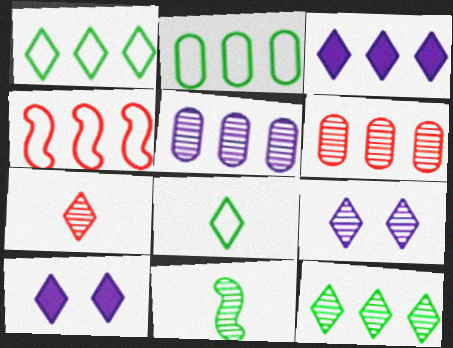[[1, 7, 10], 
[6, 9, 11], 
[7, 9, 12]]